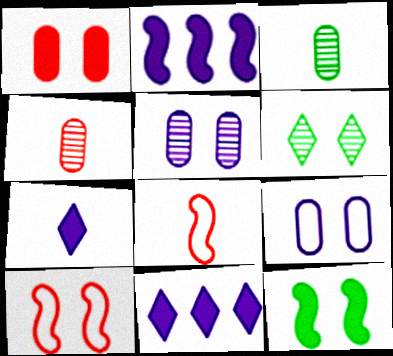[[3, 7, 8], 
[3, 10, 11]]